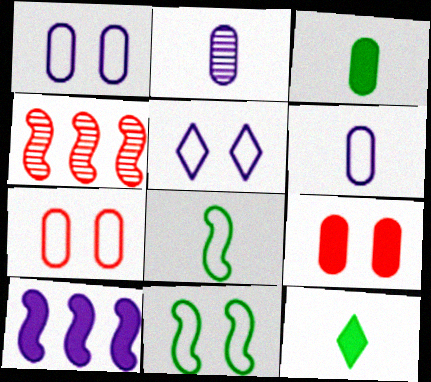[[1, 4, 12], 
[2, 5, 10], 
[3, 4, 5], 
[5, 7, 11], 
[9, 10, 12]]